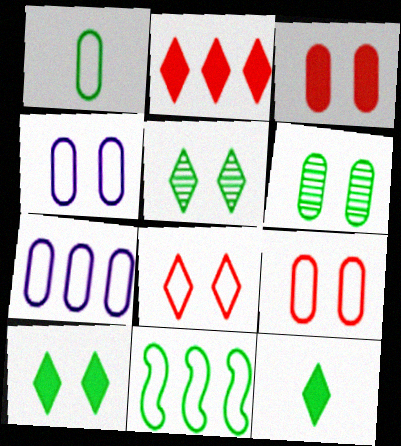[[1, 7, 9], 
[3, 4, 6], 
[6, 11, 12]]